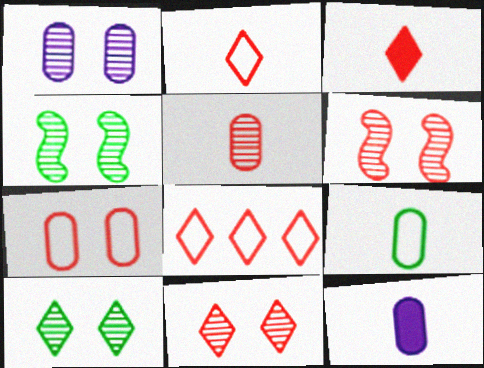[[1, 4, 11], 
[1, 6, 10], 
[3, 8, 11], 
[4, 8, 12], 
[5, 9, 12]]